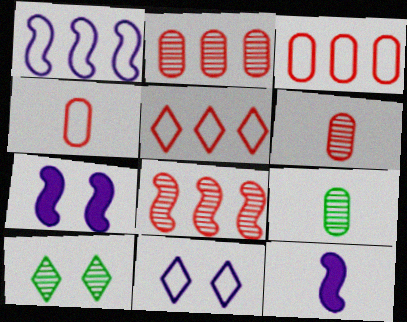[[3, 10, 12], 
[5, 7, 9]]